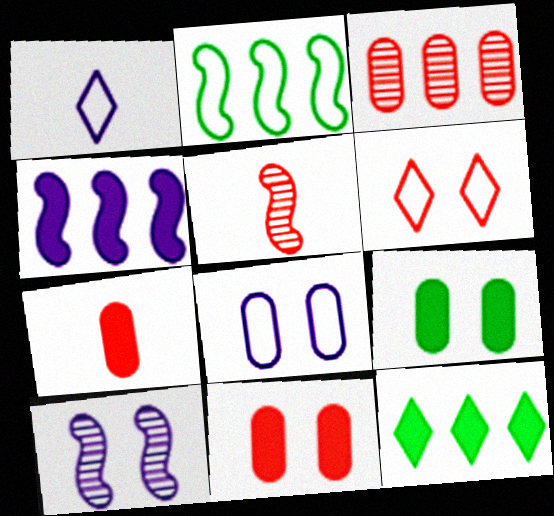[[5, 8, 12], 
[6, 9, 10]]